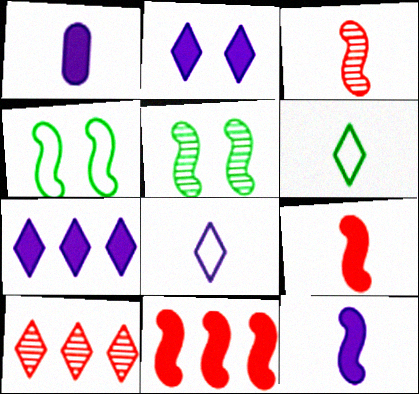[[1, 3, 6], 
[1, 4, 10], 
[2, 6, 10]]